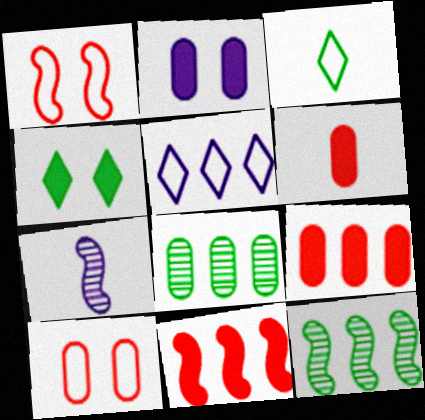[[2, 5, 7], 
[3, 6, 7], 
[5, 8, 11], 
[5, 9, 12]]